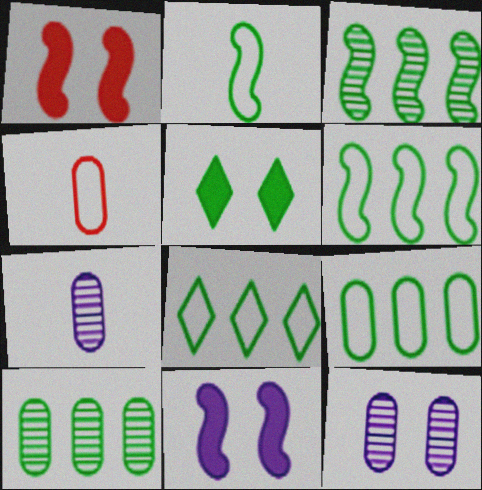[[1, 7, 8], 
[2, 5, 10], 
[6, 8, 9]]